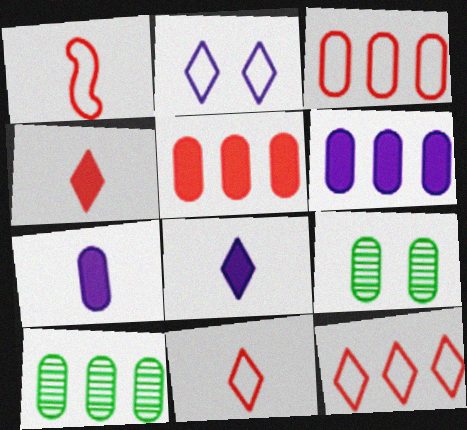[[3, 6, 10], 
[3, 7, 9]]